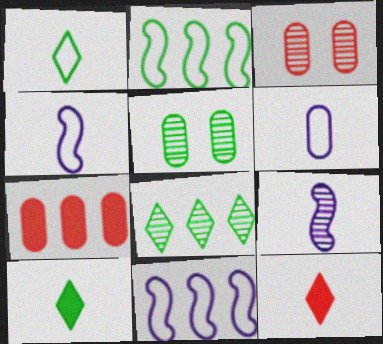[[2, 5, 10], 
[3, 8, 9], 
[3, 10, 11], 
[5, 6, 7], 
[5, 11, 12], 
[7, 8, 11]]